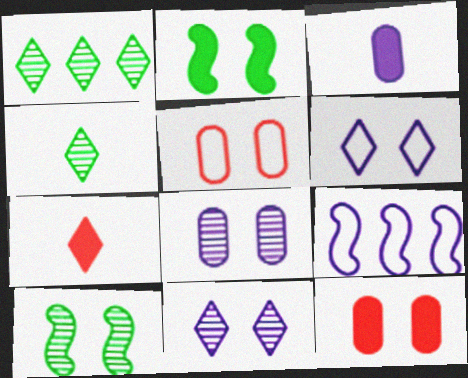[[1, 6, 7], 
[2, 5, 11], 
[3, 9, 11], 
[4, 9, 12], 
[6, 10, 12]]